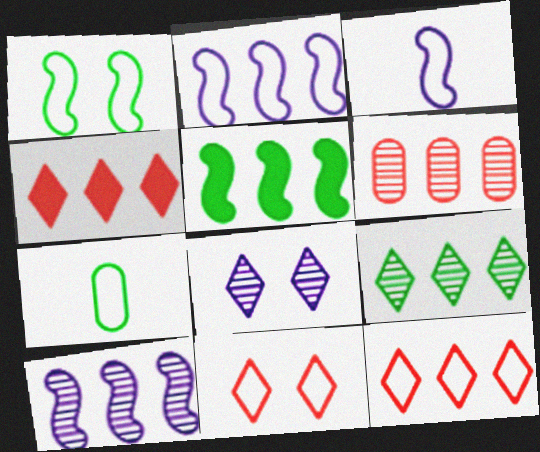[[2, 7, 11], 
[6, 9, 10]]